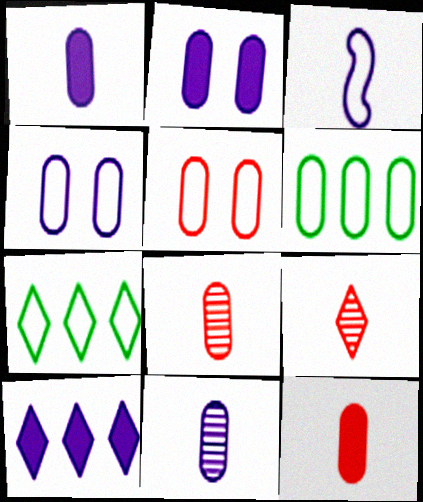[[2, 6, 8], 
[3, 5, 7]]